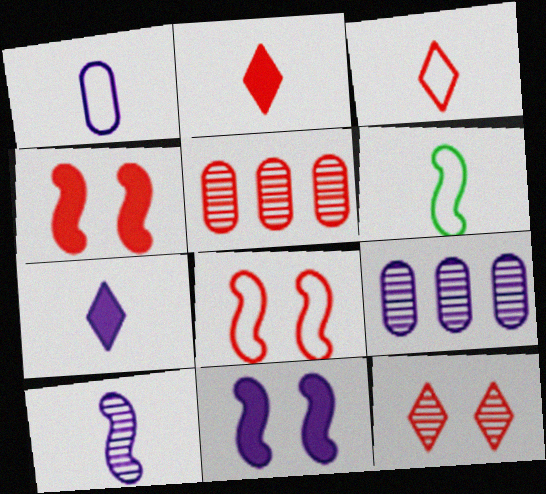[[1, 3, 6], 
[1, 7, 10], 
[2, 5, 8], 
[3, 4, 5]]